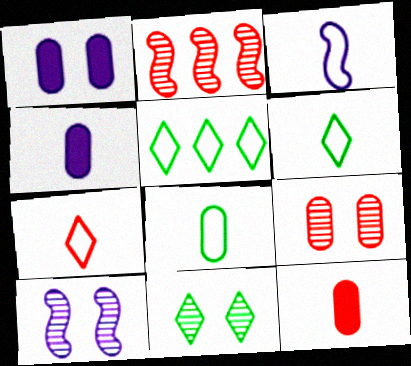[[1, 2, 6], 
[3, 7, 8], 
[5, 10, 12], 
[9, 10, 11]]